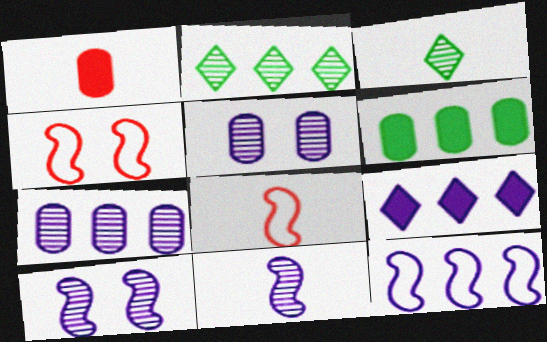[[7, 9, 12]]